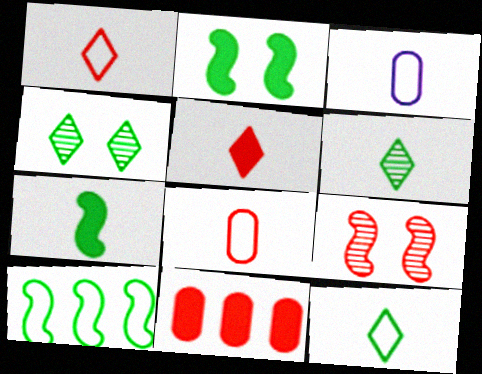[[1, 9, 11]]